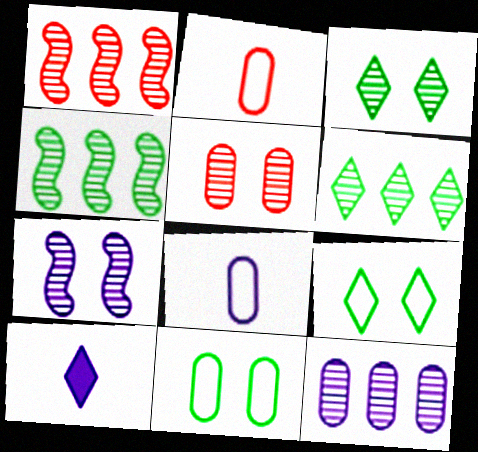[[1, 6, 12], 
[1, 10, 11], 
[3, 5, 7]]